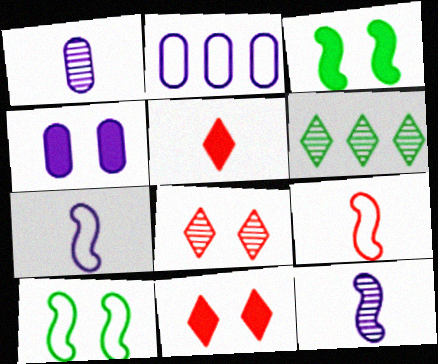[[1, 2, 4], 
[3, 4, 11], 
[4, 6, 9], 
[4, 8, 10]]